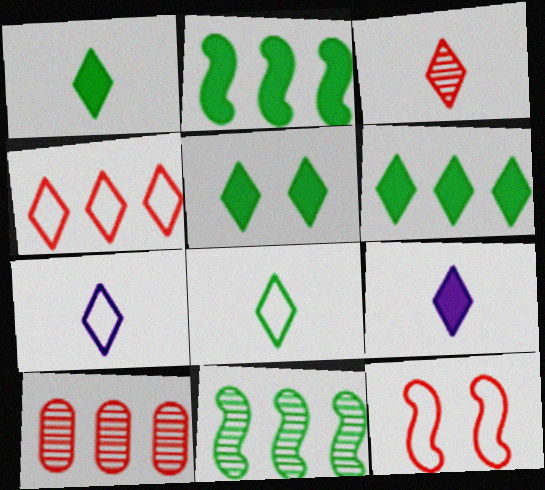[[1, 3, 7], 
[1, 5, 6], 
[3, 8, 9]]